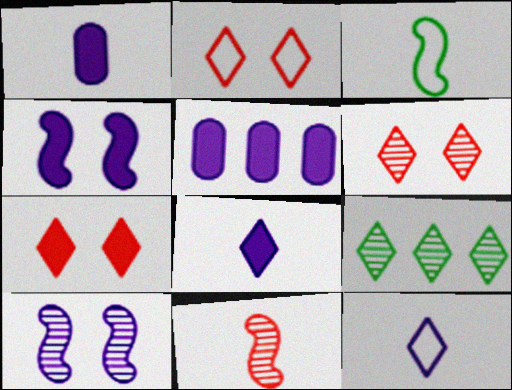[[2, 6, 7], 
[2, 8, 9], 
[3, 5, 6], 
[4, 5, 8], 
[5, 10, 12], 
[7, 9, 12]]